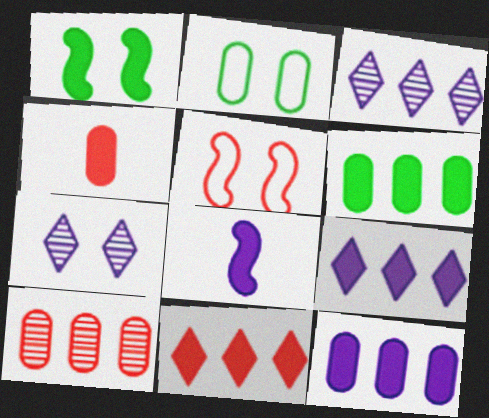[[1, 4, 9]]